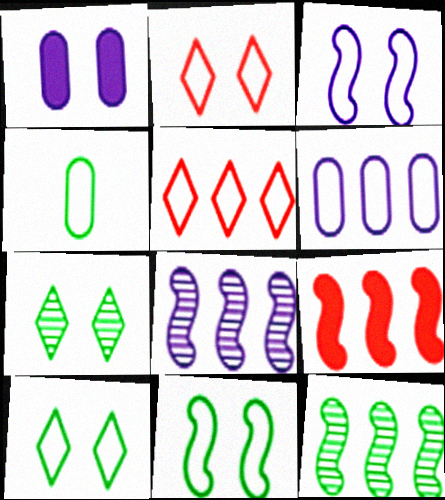[[3, 4, 5]]